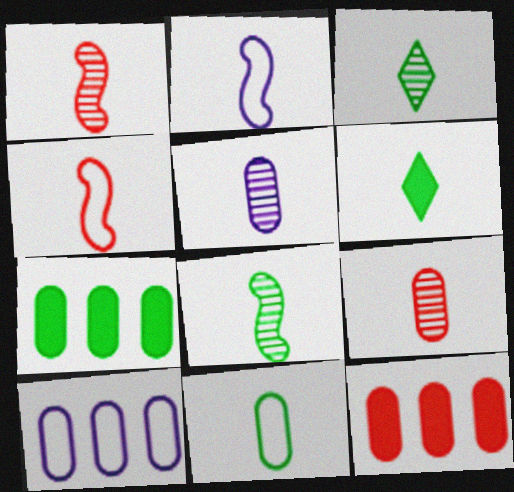[[1, 3, 5], 
[2, 6, 9], 
[4, 5, 6], 
[6, 8, 11]]